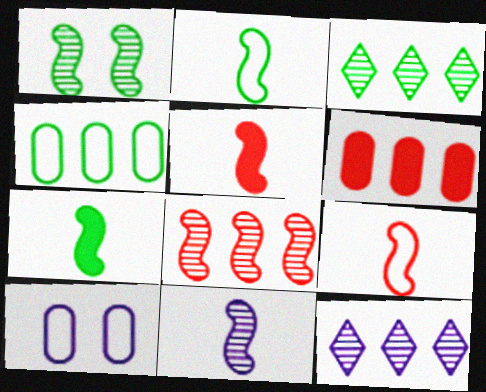[[1, 8, 11], 
[2, 5, 11], 
[3, 5, 10], 
[7, 9, 11]]